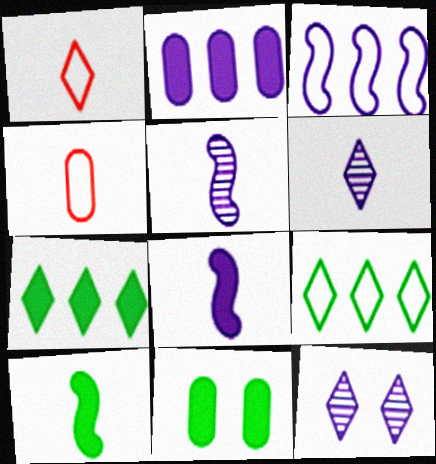[[1, 7, 12], 
[4, 6, 10], 
[7, 10, 11]]